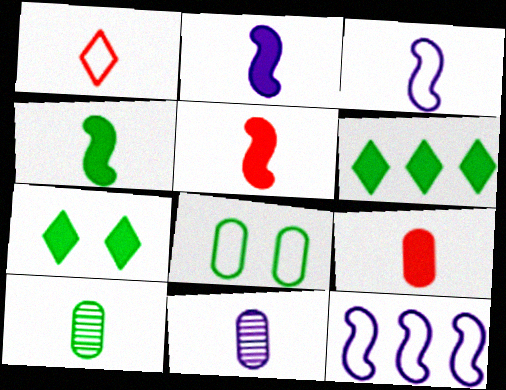[[1, 2, 10], 
[1, 4, 11], 
[1, 8, 12], 
[2, 4, 5]]